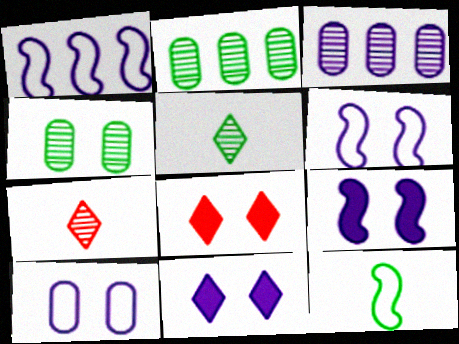[[3, 8, 12], 
[4, 6, 8]]